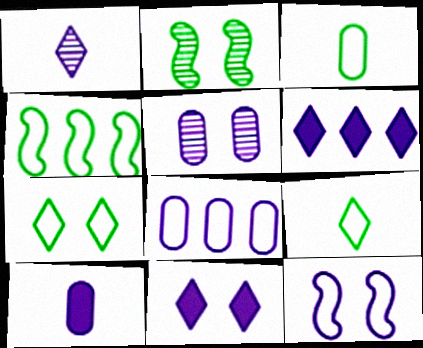[[3, 4, 7], 
[5, 8, 10], 
[5, 11, 12]]